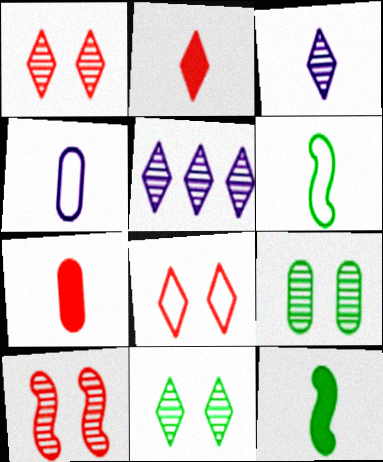[[3, 6, 7]]